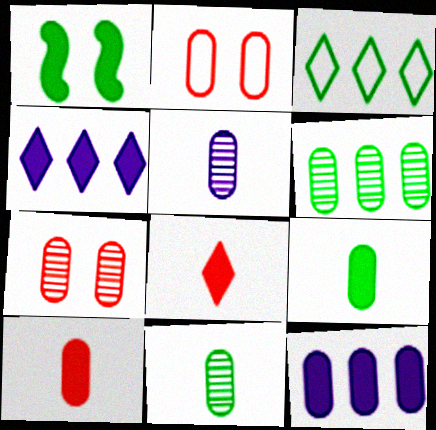[[1, 3, 11], 
[1, 4, 10], 
[1, 8, 12], 
[2, 11, 12], 
[5, 6, 7]]